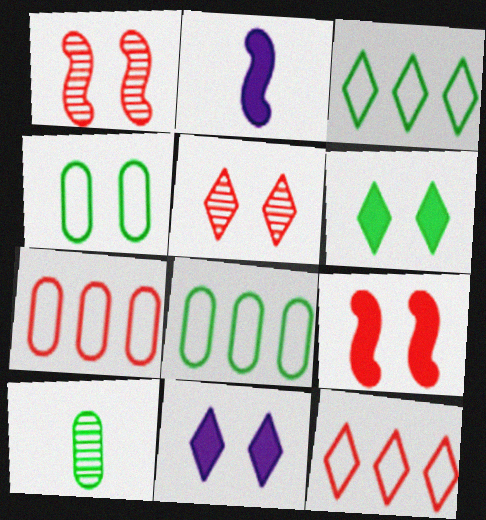[[1, 4, 11], 
[2, 5, 8]]